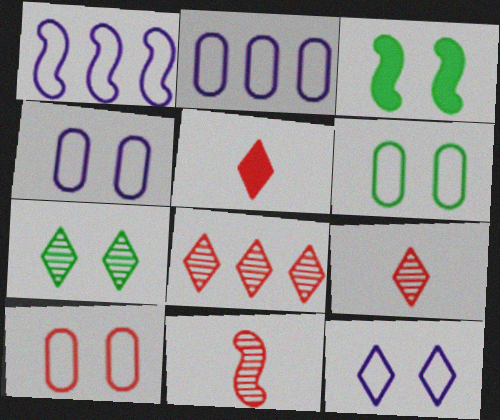[[1, 3, 11], 
[2, 3, 9], 
[3, 6, 7], 
[4, 6, 10]]